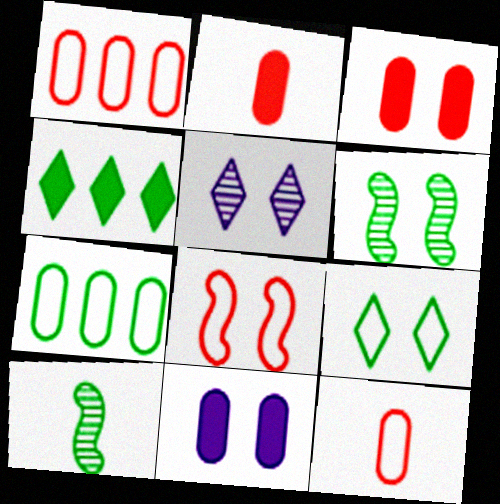[]